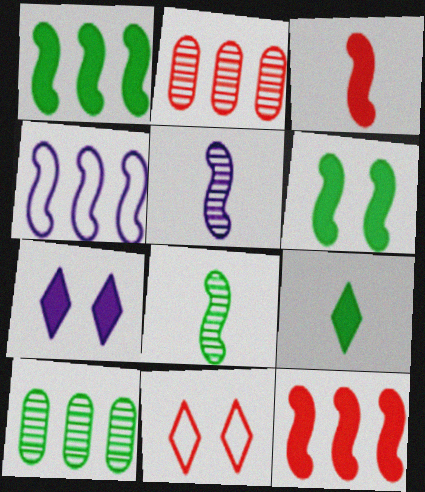[[2, 3, 11]]